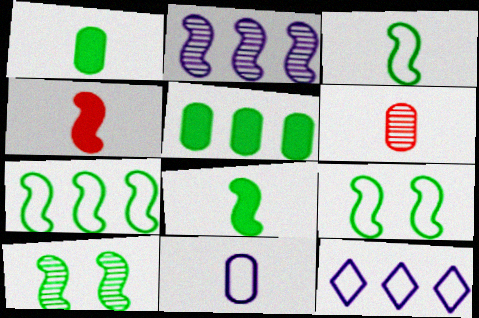[[1, 6, 11], 
[2, 4, 9], 
[3, 7, 9], 
[7, 8, 10]]